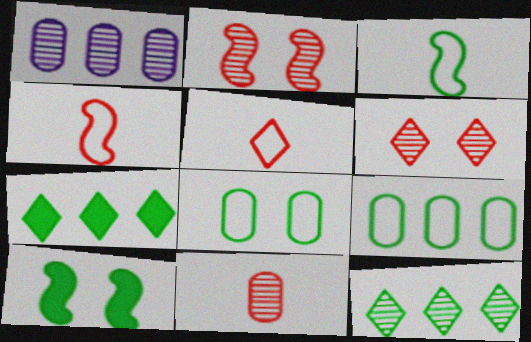[[1, 5, 10]]